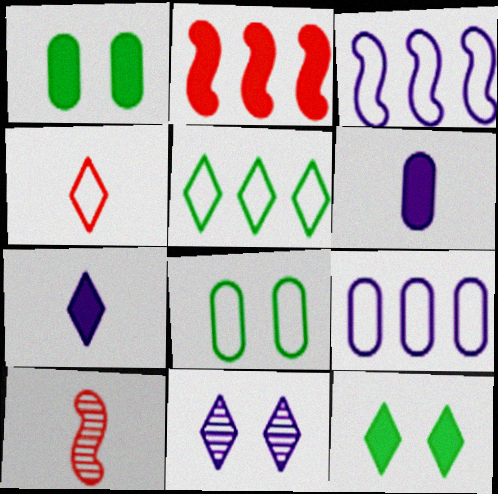[[1, 2, 7], 
[2, 6, 12], 
[3, 4, 8], 
[3, 6, 11], 
[9, 10, 12]]